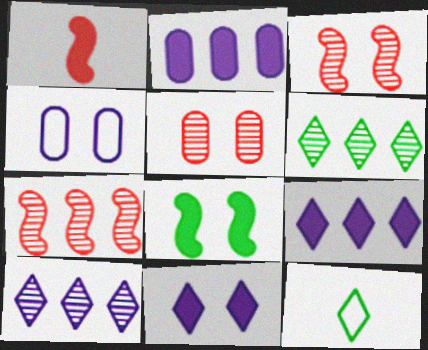[[1, 4, 6], 
[2, 3, 12]]